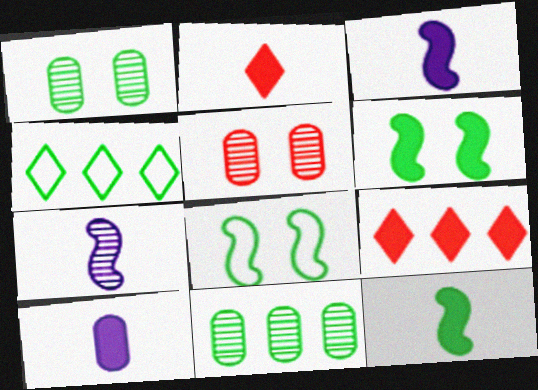[[1, 4, 12], 
[2, 10, 12], 
[3, 4, 5], 
[6, 9, 10]]